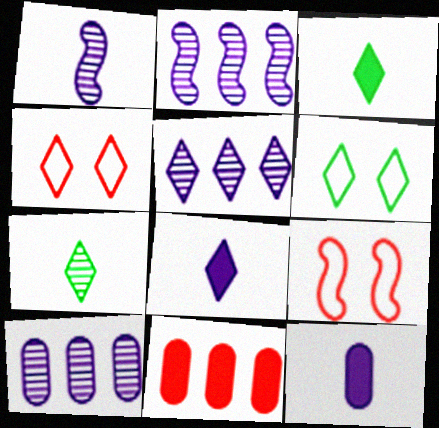[[1, 6, 11], 
[2, 5, 10], 
[3, 4, 5], 
[3, 9, 10]]